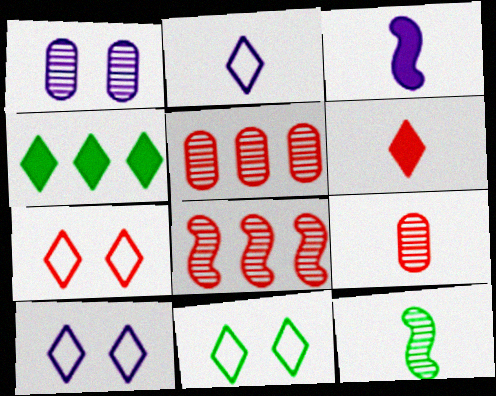[[3, 5, 11], 
[7, 10, 11]]